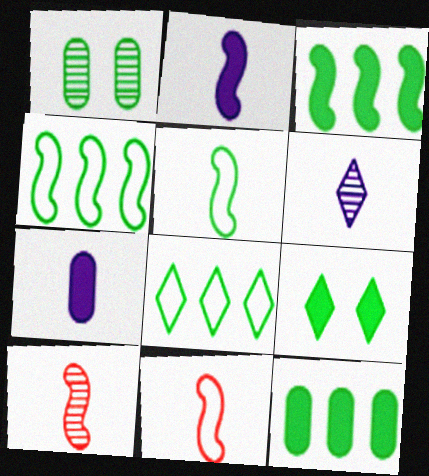[[2, 5, 10]]